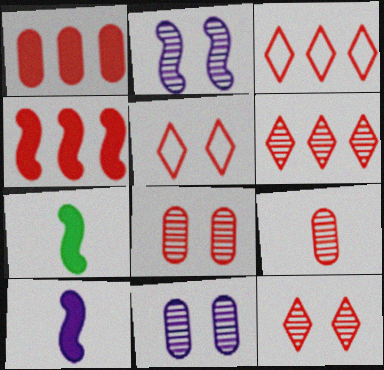[[3, 7, 11], 
[4, 5, 9]]